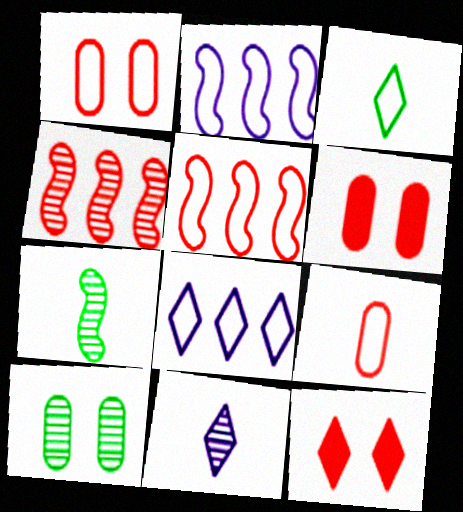[[1, 2, 3], 
[4, 9, 12], 
[4, 10, 11], 
[6, 7, 8]]